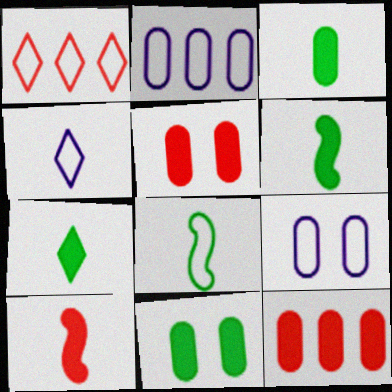[[1, 8, 9], 
[3, 6, 7]]